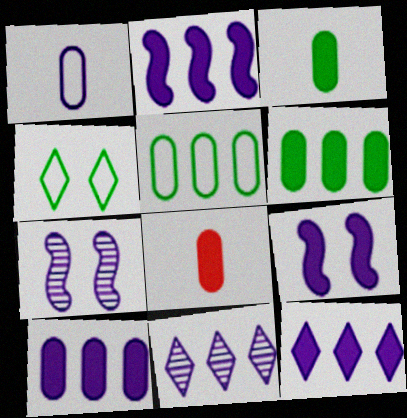[[1, 7, 12], 
[1, 9, 11], 
[2, 10, 12]]